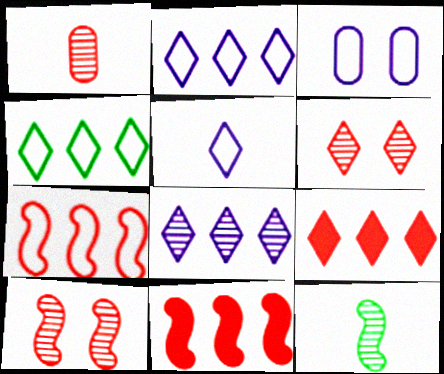[[3, 9, 12], 
[4, 8, 9]]